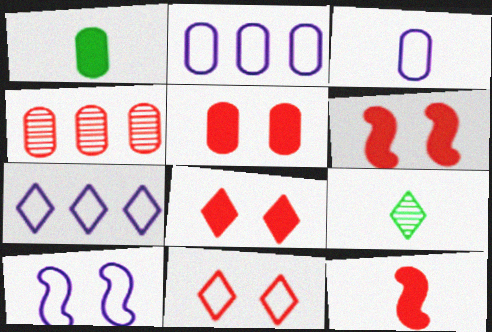[[2, 6, 9], 
[3, 7, 10], 
[3, 9, 12], 
[4, 11, 12], 
[5, 6, 8], 
[7, 8, 9]]